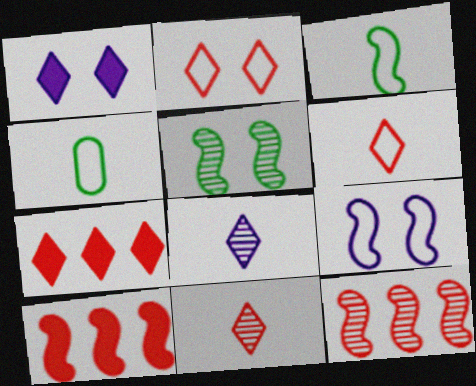[[1, 4, 12], 
[2, 7, 11]]